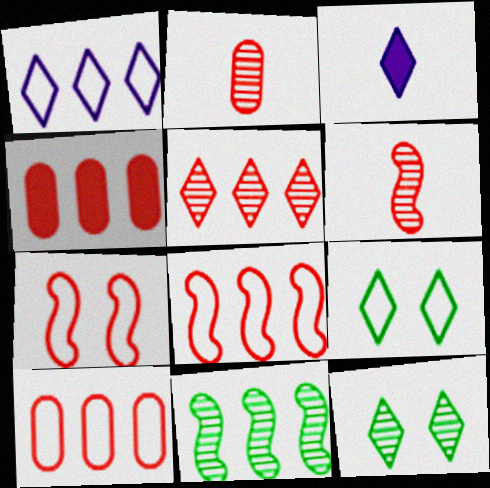[[1, 4, 11], 
[3, 5, 9], 
[4, 5, 8]]